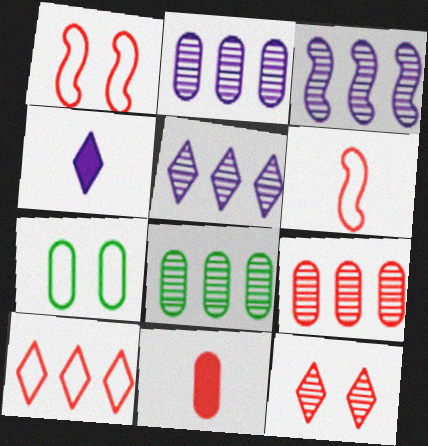[[1, 4, 8], 
[2, 3, 5], 
[2, 7, 11], 
[2, 8, 9]]